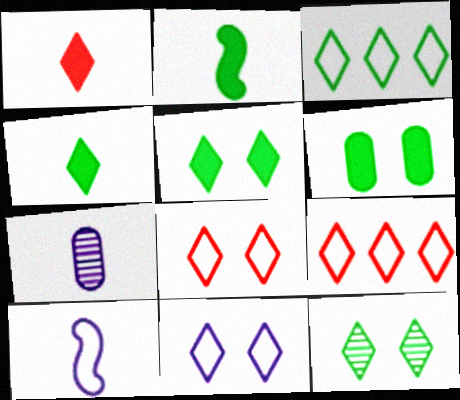[[3, 4, 12]]